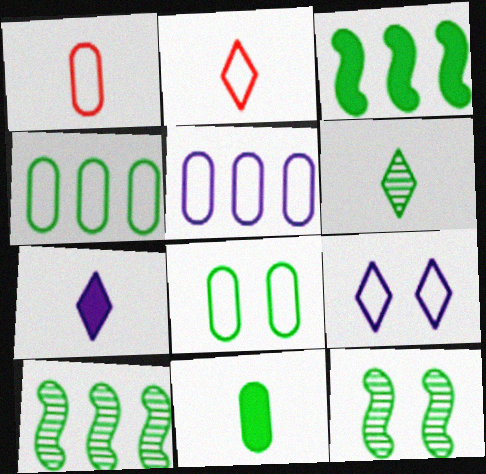[[1, 5, 8], 
[2, 6, 7], 
[3, 6, 8]]